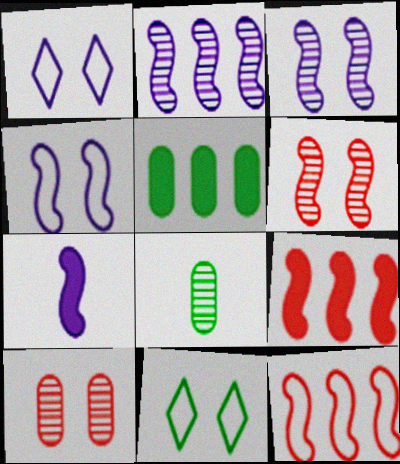[[1, 8, 9], 
[2, 4, 7]]